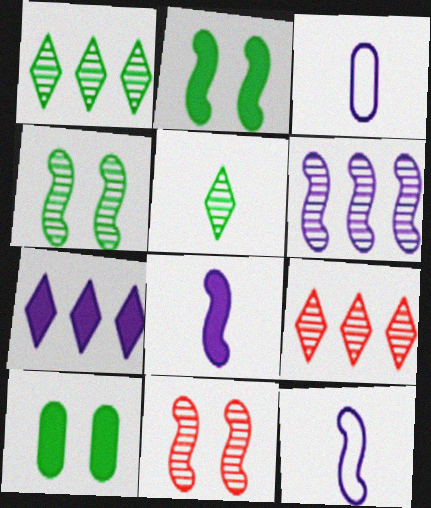[[2, 3, 9], 
[9, 10, 12]]